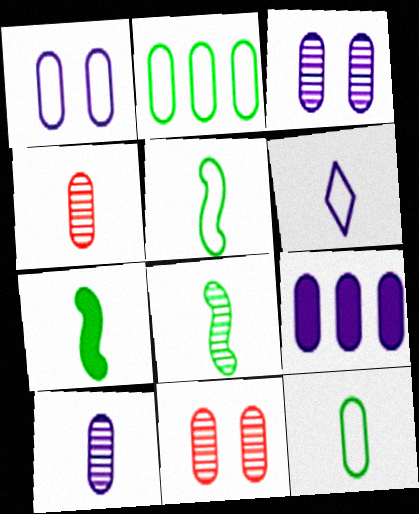[[1, 9, 10], 
[4, 6, 7], 
[5, 7, 8], 
[9, 11, 12]]